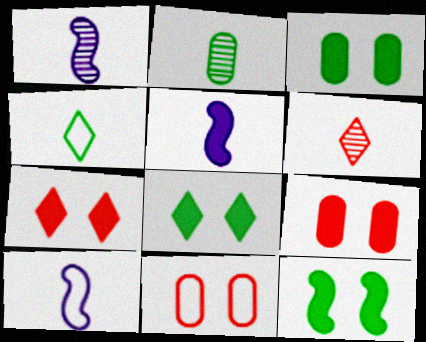[[1, 2, 6], 
[1, 5, 10], 
[3, 8, 12]]